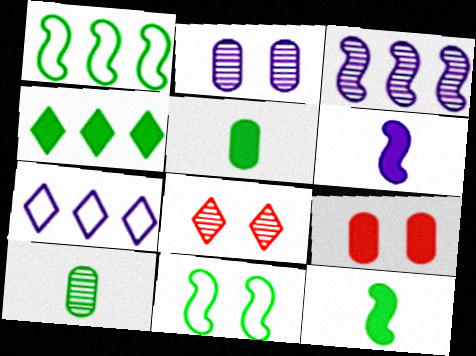[[2, 6, 7], 
[3, 8, 10], 
[4, 6, 9], 
[4, 10, 11]]